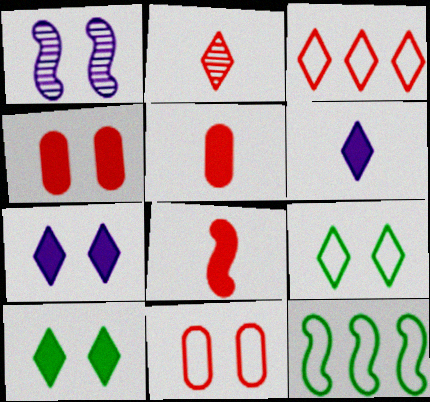[[1, 4, 9], 
[1, 8, 12], 
[1, 10, 11]]